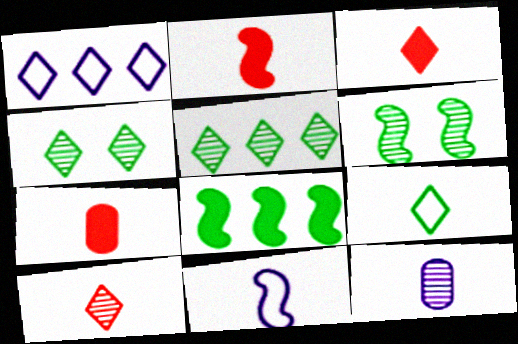[[1, 3, 4], 
[1, 6, 7], 
[2, 3, 7], 
[2, 9, 12]]